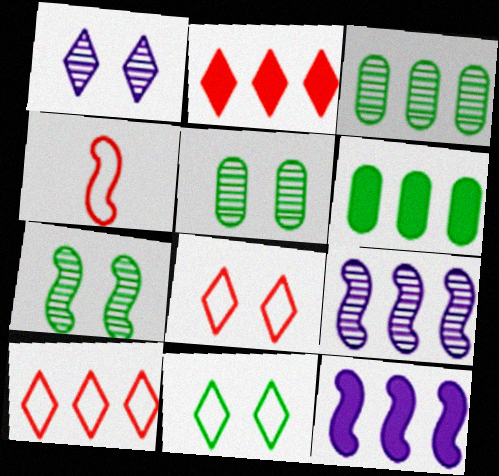[[1, 4, 6], 
[2, 6, 12], 
[3, 10, 12], 
[4, 7, 12], 
[6, 9, 10]]